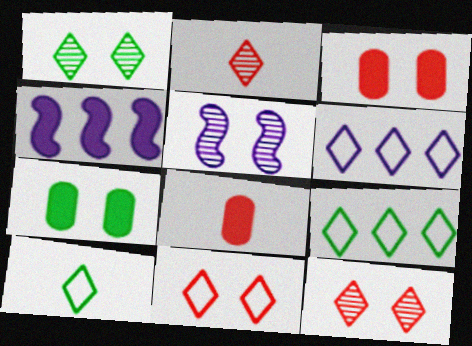[[5, 7, 11], 
[5, 8, 9], 
[6, 10, 11]]